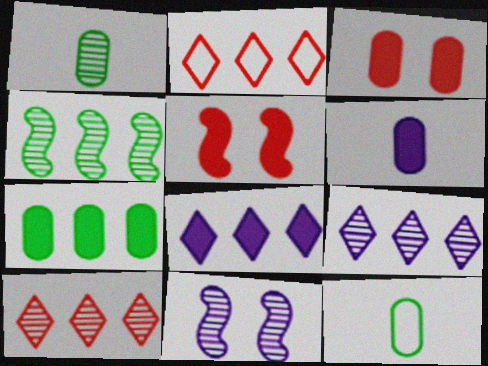[[1, 10, 11], 
[3, 6, 7], 
[5, 9, 12]]